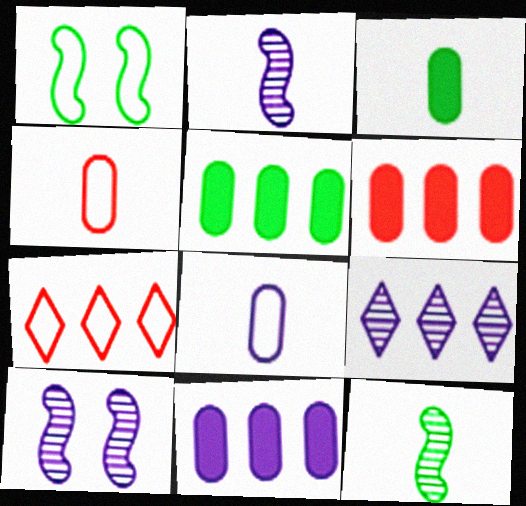[[1, 7, 8], 
[3, 7, 10], 
[5, 6, 11]]